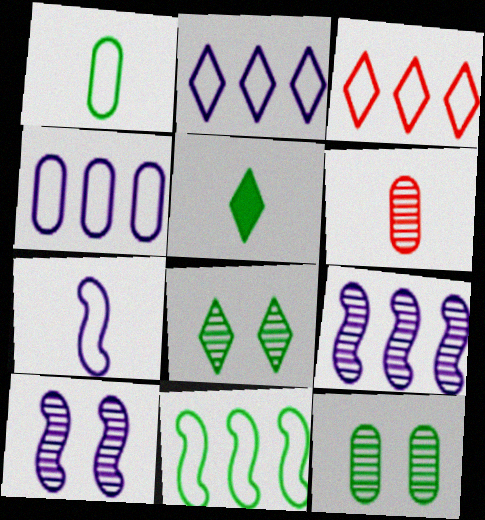[[3, 4, 11], 
[5, 6, 7], 
[5, 11, 12], 
[6, 8, 9]]